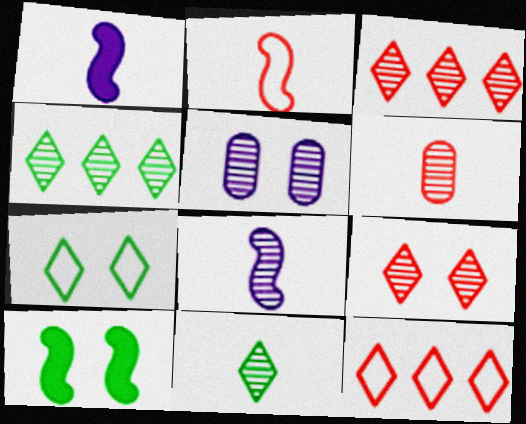[[6, 8, 11]]